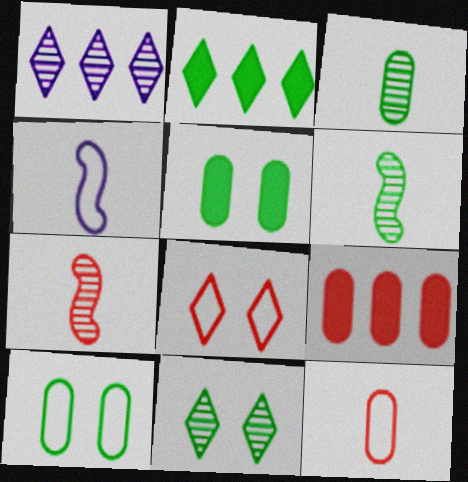[[2, 6, 10], 
[4, 9, 11], 
[7, 8, 9]]